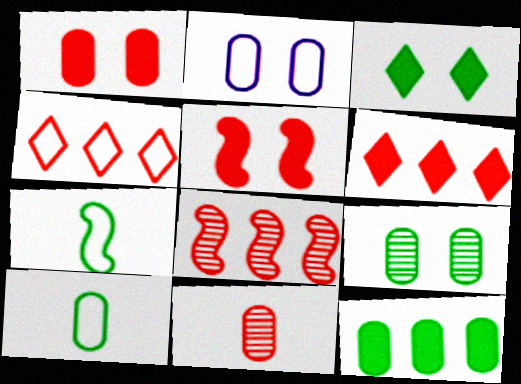[[1, 2, 9], 
[2, 4, 7], 
[2, 11, 12], 
[4, 5, 11], 
[9, 10, 12]]